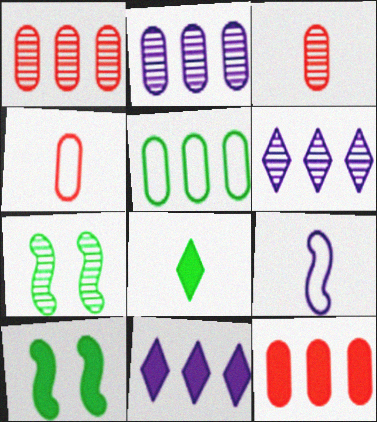[[2, 5, 12], 
[3, 6, 7], 
[3, 8, 9], 
[4, 6, 10], 
[4, 7, 11], 
[5, 7, 8]]